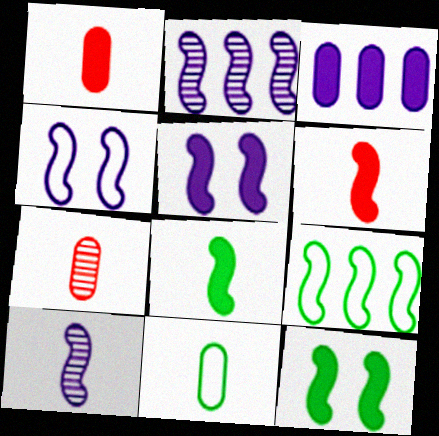[]